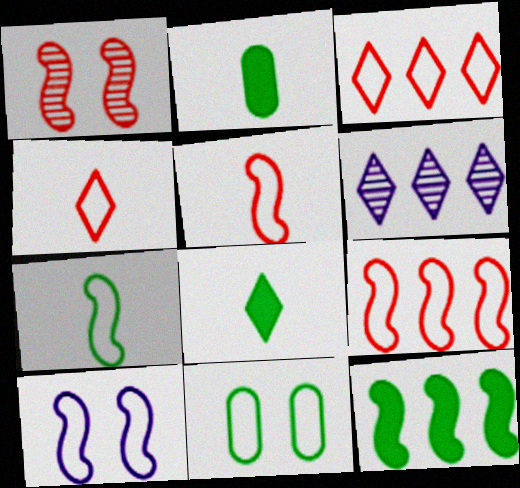[[7, 9, 10]]